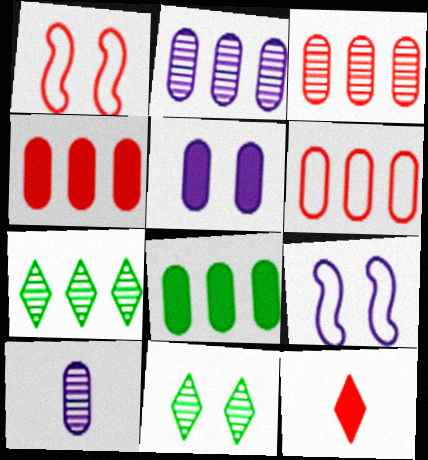[[1, 3, 12], 
[1, 5, 11], 
[2, 6, 8], 
[3, 4, 6]]